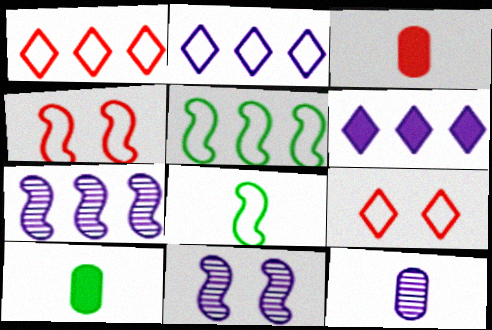[[1, 10, 11], 
[7, 9, 10]]